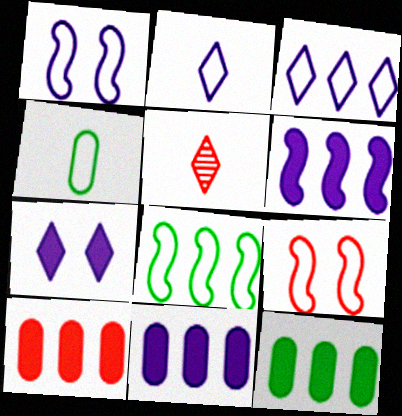[[1, 5, 12], 
[3, 4, 9], 
[5, 9, 10], 
[10, 11, 12]]